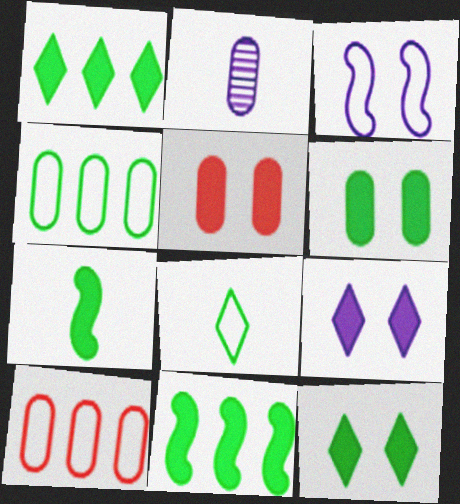[[1, 6, 7], 
[2, 4, 5], 
[2, 6, 10], 
[3, 8, 10]]